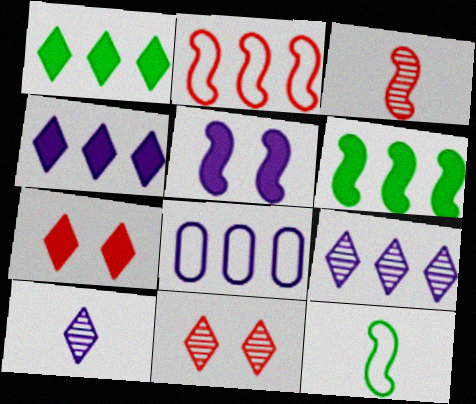[[5, 8, 10]]